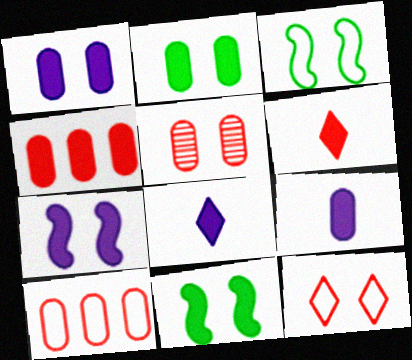[[2, 4, 9], 
[4, 8, 11]]